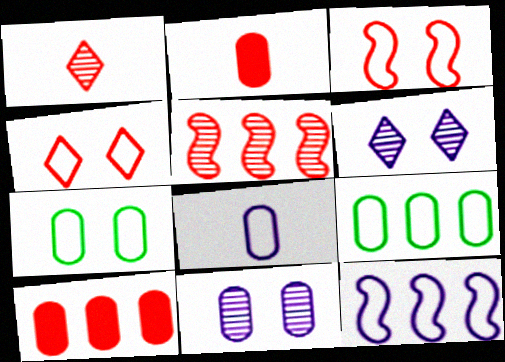[[1, 3, 10], 
[2, 4, 5], 
[2, 9, 11]]